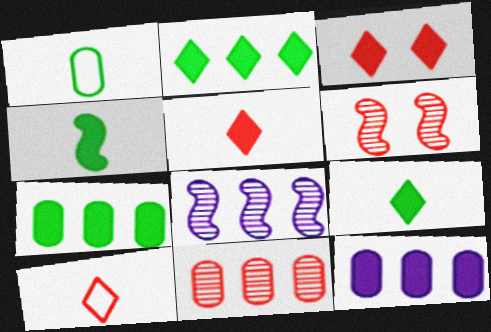[[1, 3, 8], 
[3, 4, 12]]